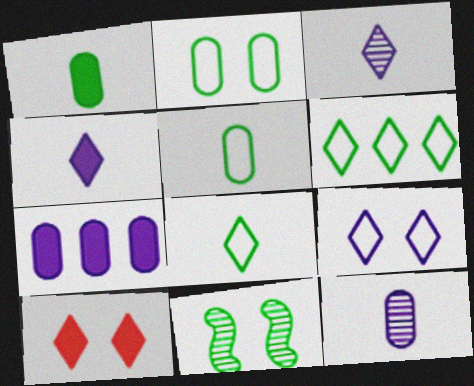[[1, 6, 11], 
[3, 6, 10]]